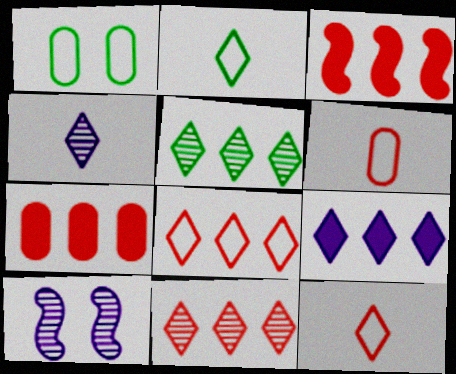[[1, 3, 4], 
[2, 7, 10], 
[5, 8, 9]]